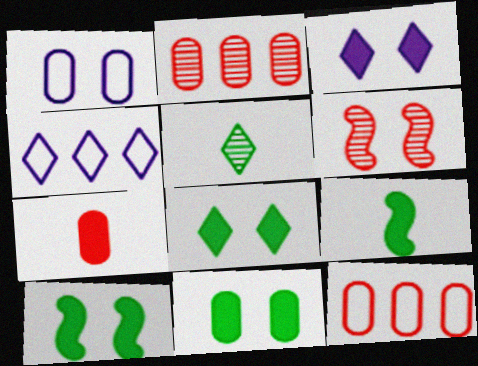[[1, 6, 8], 
[8, 10, 11]]